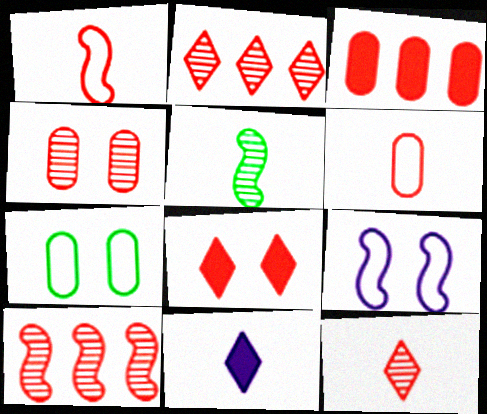[[3, 4, 6], 
[4, 10, 12], 
[5, 6, 11], 
[6, 8, 10], 
[7, 10, 11]]